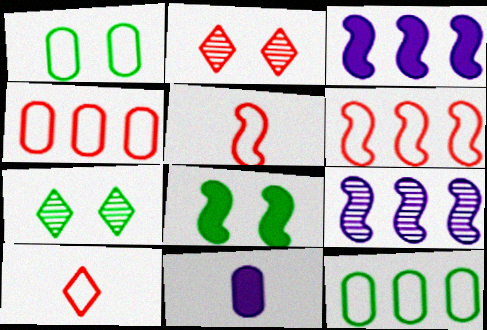[[1, 7, 8], 
[5, 8, 9], 
[6, 7, 11]]